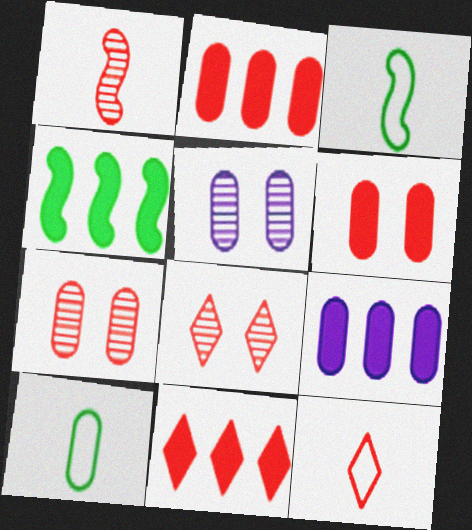[[2, 5, 10], 
[3, 5, 11], 
[3, 8, 9], 
[4, 5, 12], 
[4, 9, 11], 
[7, 9, 10], 
[8, 11, 12]]